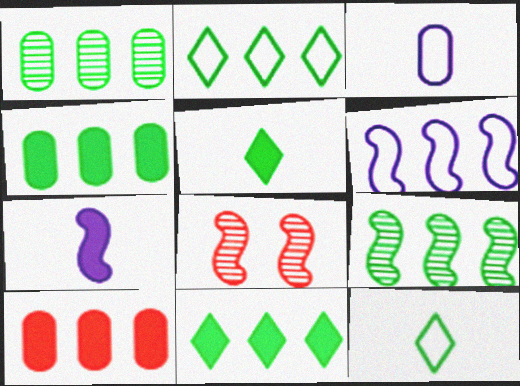[[2, 4, 9], 
[3, 8, 11]]